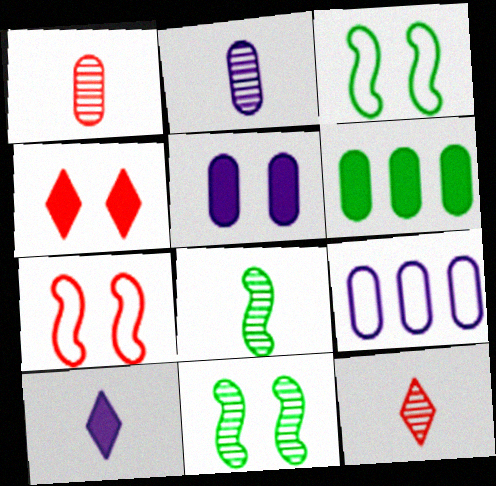[[2, 5, 9], 
[2, 8, 12], 
[4, 8, 9]]